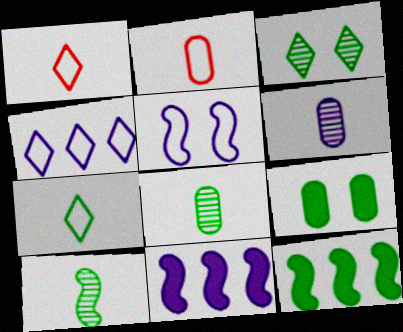[[2, 3, 11]]